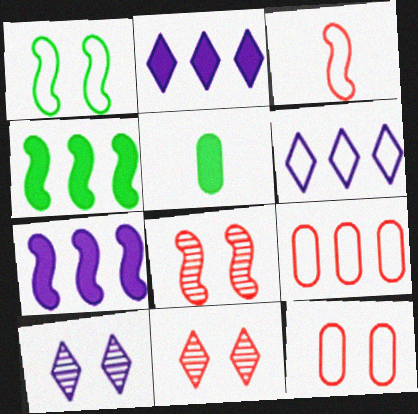[[5, 6, 8]]